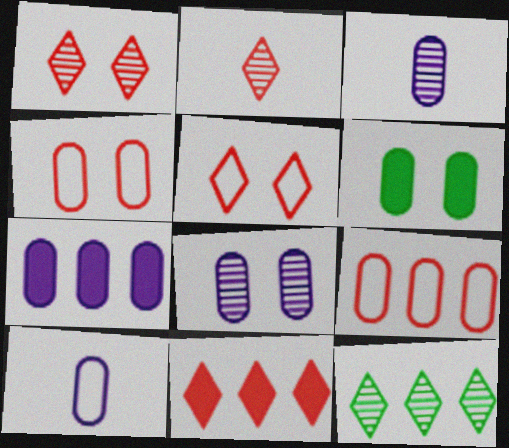[[2, 5, 11], 
[3, 6, 9], 
[4, 6, 8], 
[7, 8, 10]]